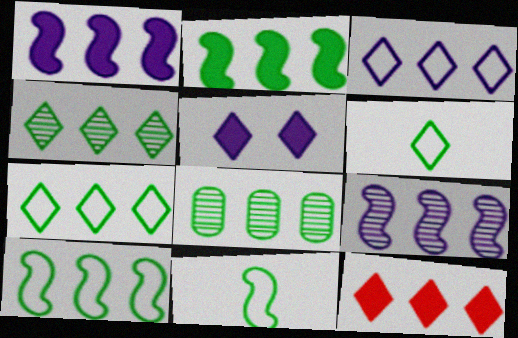[[2, 7, 8], 
[3, 4, 12]]